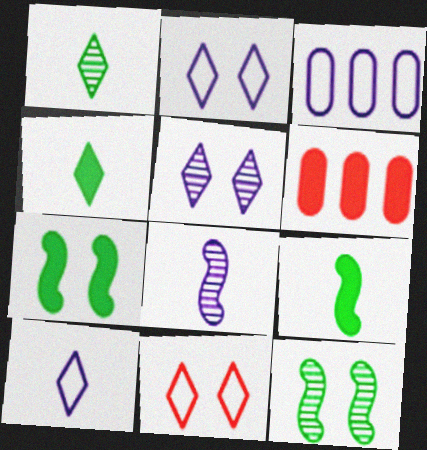[[6, 10, 12]]